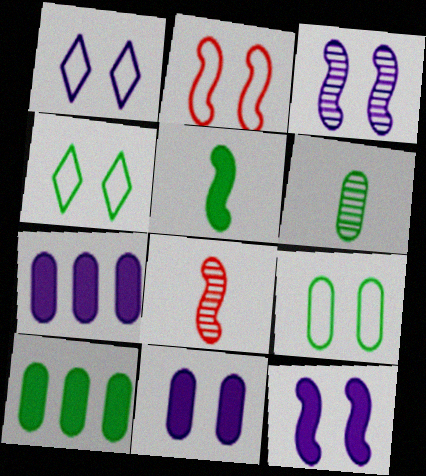[[1, 2, 9], 
[1, 3, 11], 
[1, 8, 10], 
[4, 7, 8], 
[6, 9, 10]]